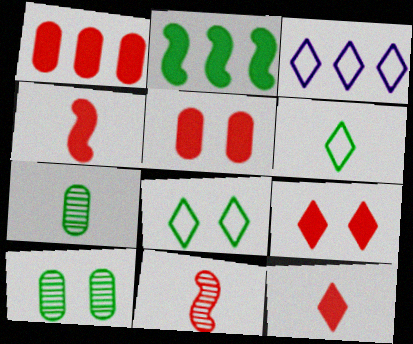[[1, 4, 9], 
[2, 6, 10], 
[2, 7, 8], 
[3, 4, 10]]